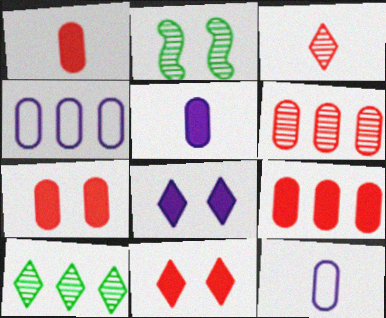[[1, 7, 9]]